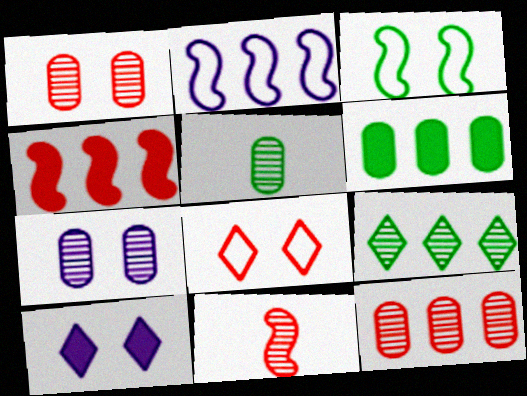[[1, 3, 10], 
[5, 7, 12], 
[7, 9, 11]]